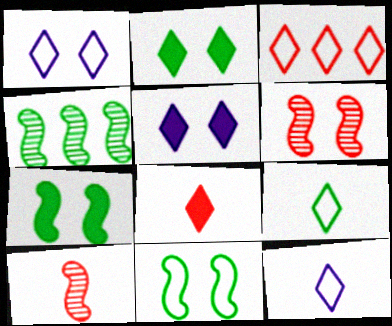[[1, 3, 9]]